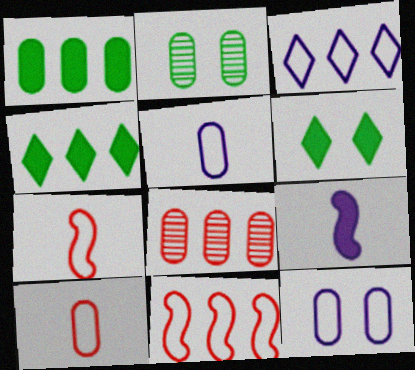[]